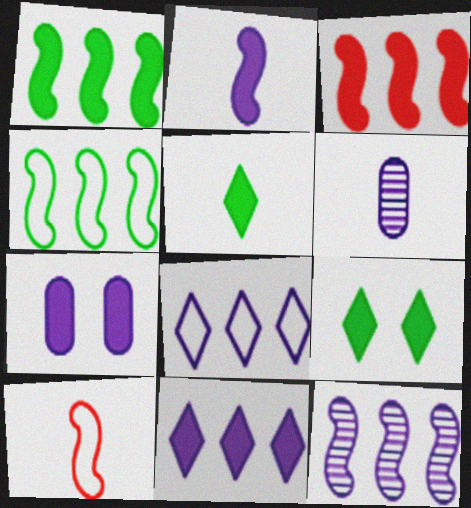[[2, 7, 11], 
[3, 4, 12], 
[3, 5, 7], 
[5, 6, 10]]